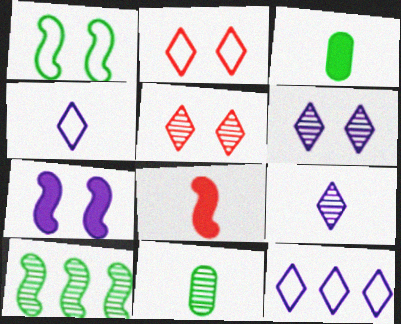[[4, 8, 11]]